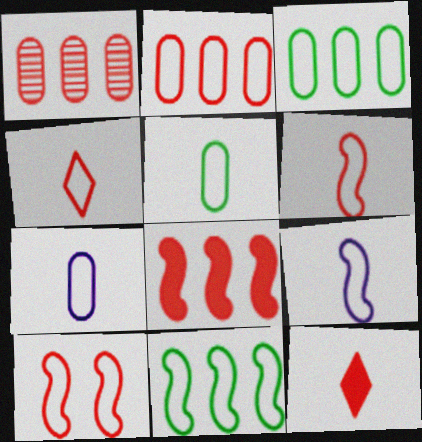[[1, 10, 12], 
[2, 4, 10], 
[4, 5, 9], 
[9, 10, 11]]